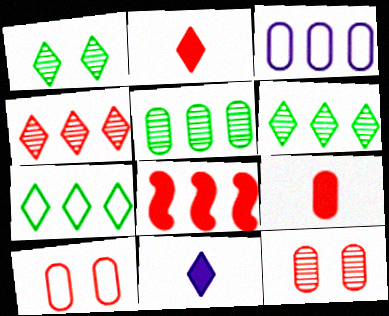[[3, 6, 8]]